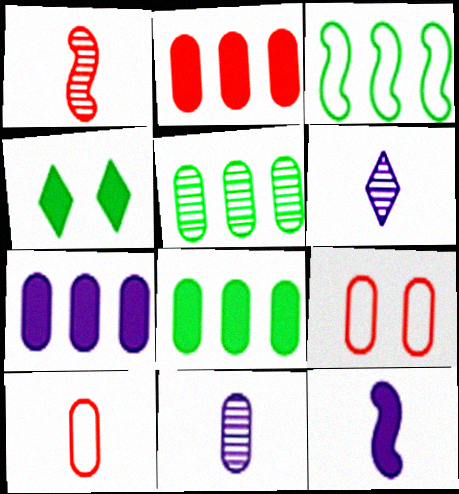[[2, 4, 12], 
[2, 7, 8], 
[8, 9, 11]]